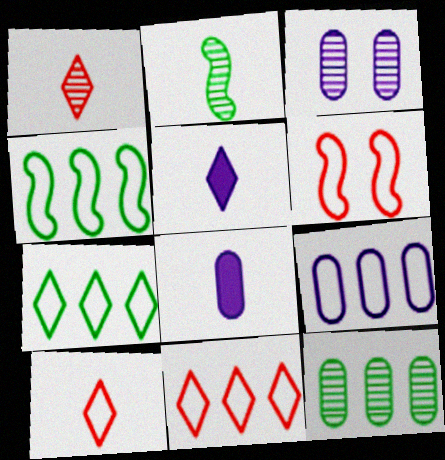[[2, 8, 10], 
[3, 8, 9], 
[4, 9, 11], 
[5, 6, 12]]